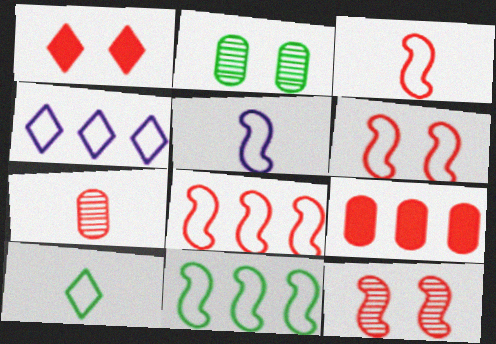[[1, 7, 8], 
[3, 6, 8], 
[5, 6, 11]]